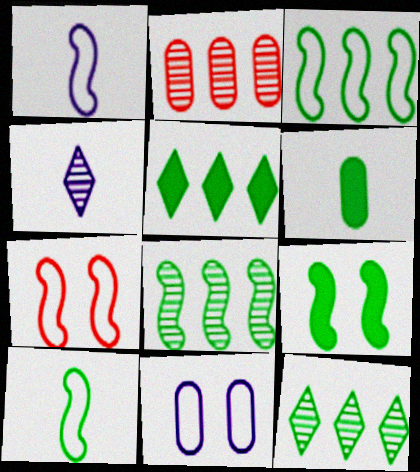[[1, 3, 7], 
[2, 6, 11], 
[5, 6, 9], 
[8, 9, 10]]